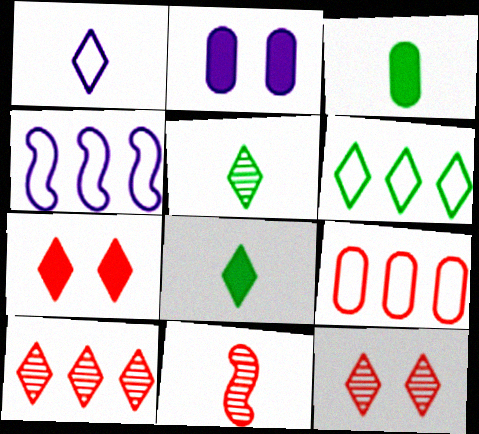[[1, 3, 11], 
[2, 6, 11], 
[3, 4, 12], 
[4, 6, 9], 
[7, 9, 11]]